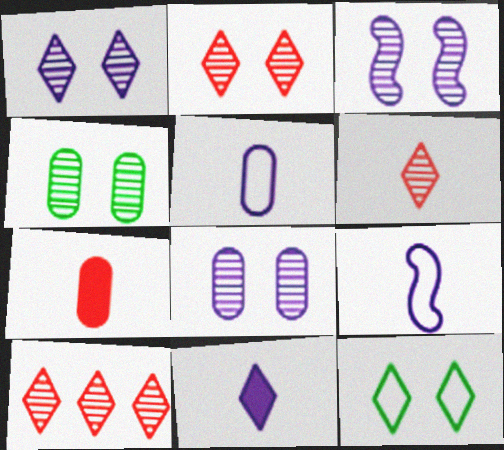[[1, 3, 8], 
[2, 3, 4], 
[2, 6, 10], 
[10, 11, 12]]